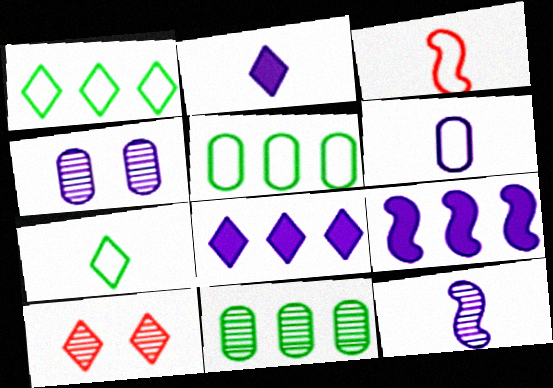[[1, 2, 10], 
[2, 6, 12], 
[3, 6, 7], 
[7, 8, 10], 
[10, 11, 12]]